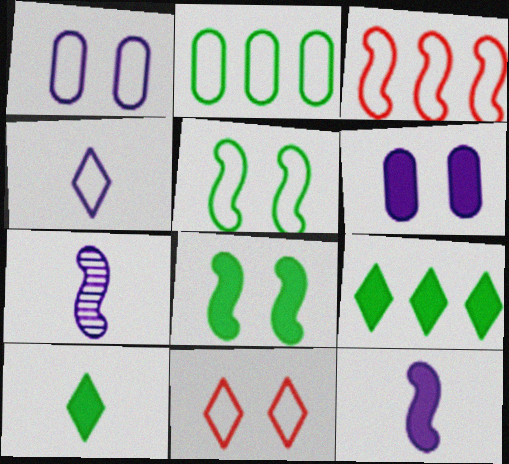[[1, 5, 11], 
[3, 7, 8]]